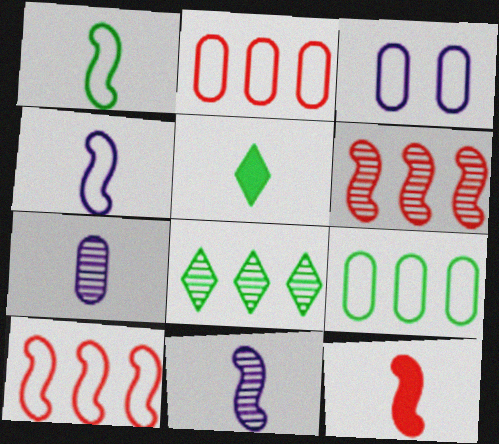[[1, 11, 12], 
[3, 5, 6], 
[3, 8, 12]]